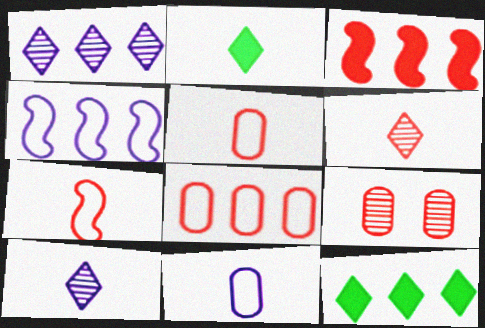[[2, 4, 9]]